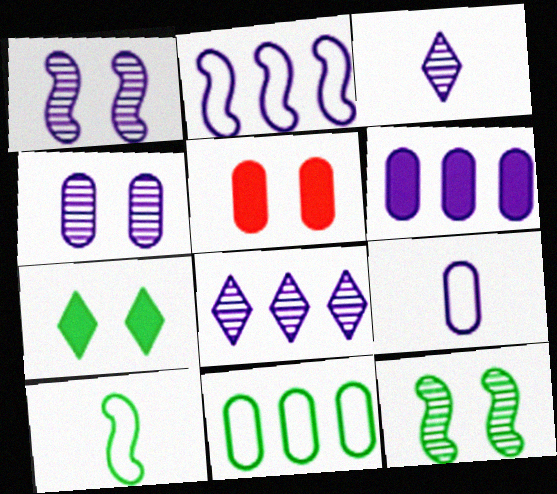[[2, 6, 8], 
[4, 6, 9], 
[5, 8, 10]]